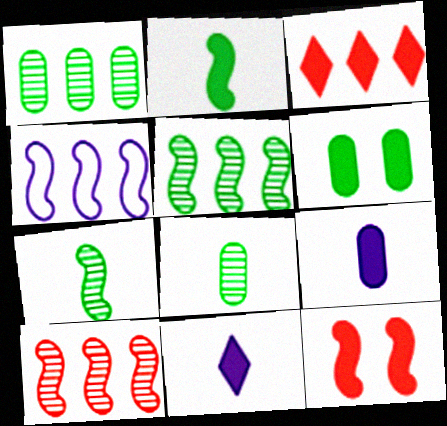[[1, 3, 4], 
[4, 7, 12]]